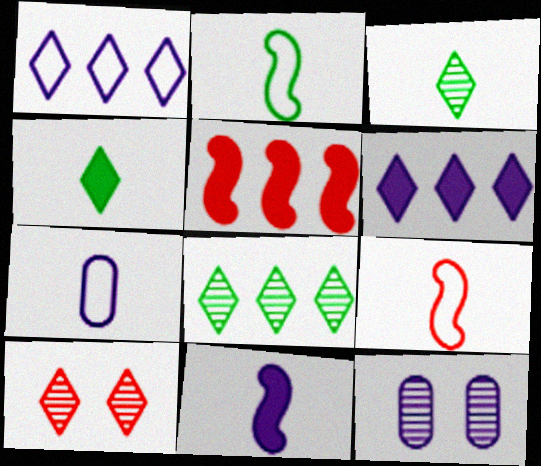[[1, 4, 10], 
[1, 11, 12]]